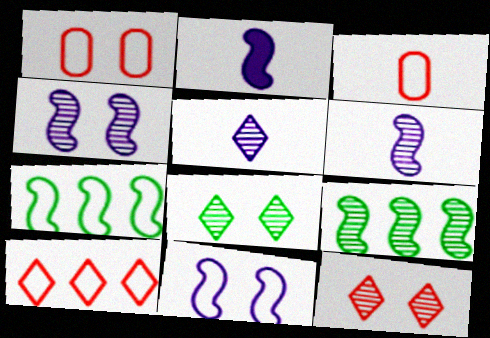[]